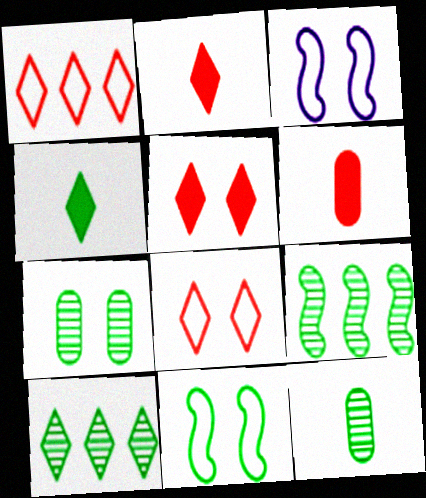[[3, 5, 7], 
[3, 6, 10]]